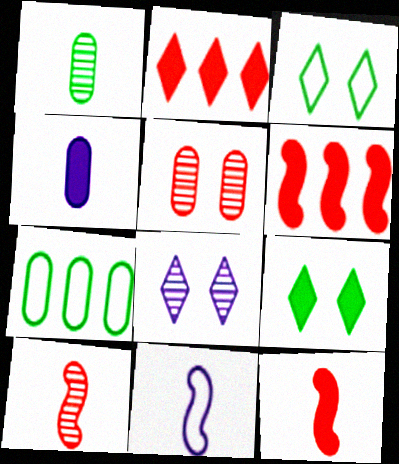[[4, 5, 7], 
[4, 6, 9], 
[7, 8, 12]]